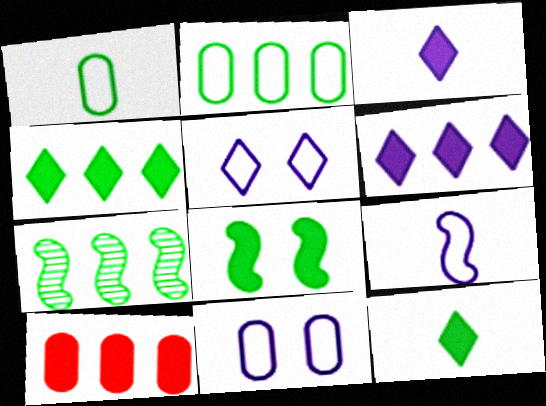[[2, 4, 7], 
[3, 8, 10]]